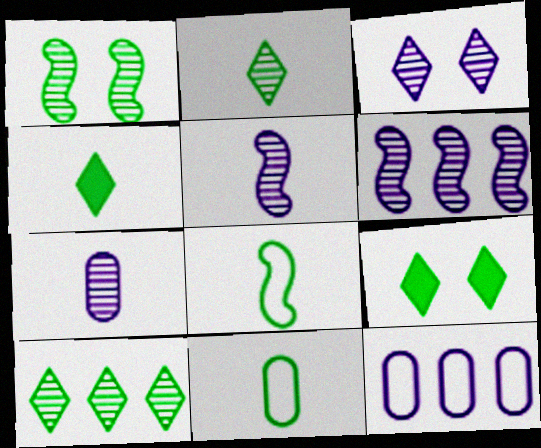[[3, 6, 7]]